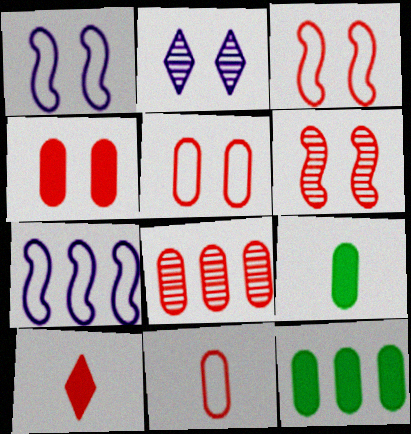[[3, 8, 10], 
[4, 8, 11]]